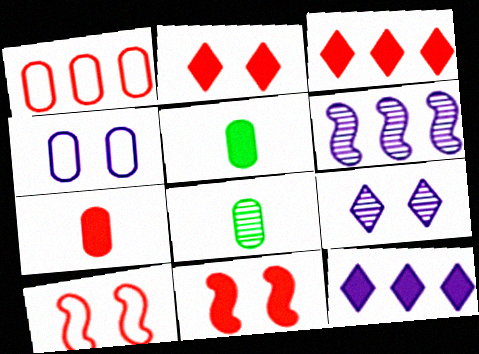[[3, 7, 11], 
[5, 11, 12], 
[8, 10, 12]]